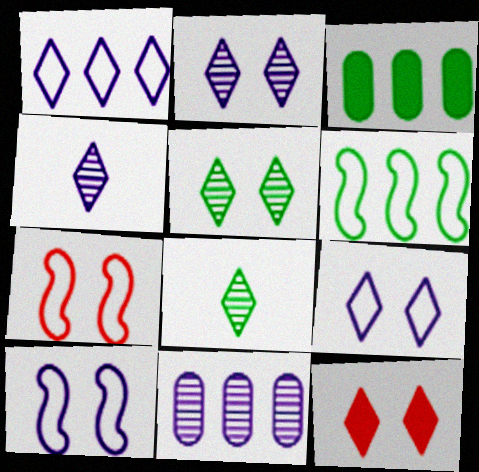[[1, 8, 12], 
[3, 4, 7], 
[5, 9, 12]]